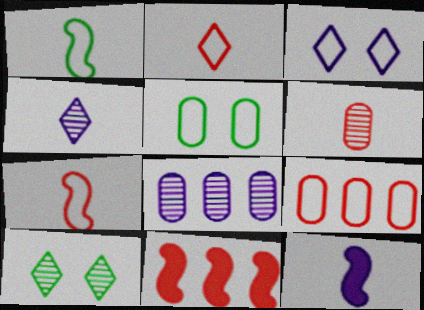[[1, 3, 9], 
[3, 8, 12], 
[4, 5, 11], 
[9, 10, 12]]